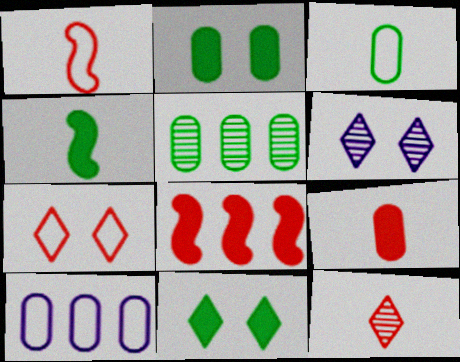[[1, 9, 12], 
[2, 3, 5], 
[3, 6, 8], 
[6, 7, 11]]